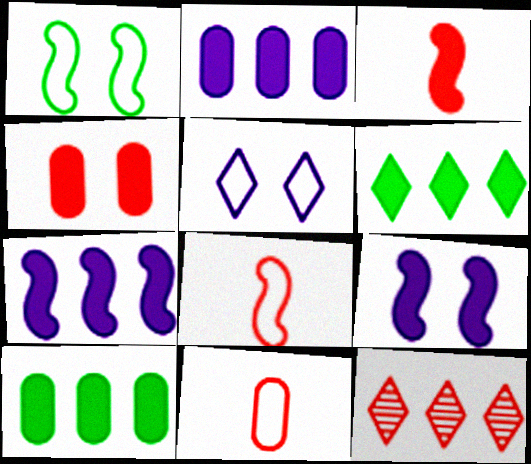[[4, 8, 12]]